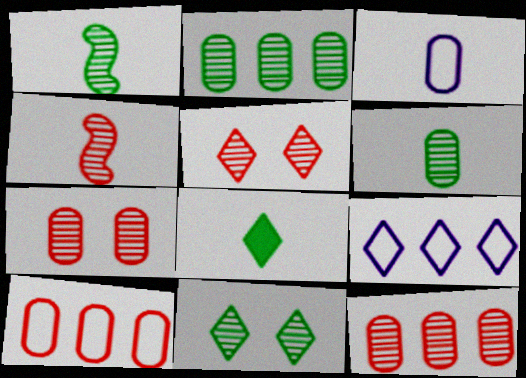[[1, 2, 11], 
[3, 4, 8], 
[4, 5, 12], 
[5, 8, 9]]